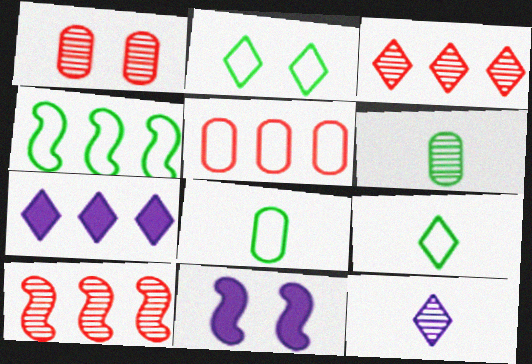[[1, 2, 11], 
[2, 4, 8], 
[3, 8, 11]]